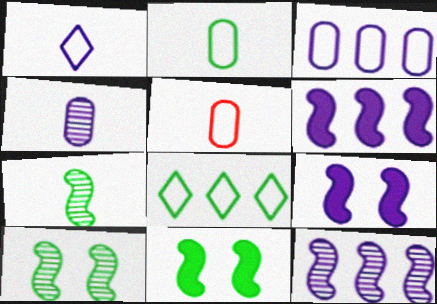[]